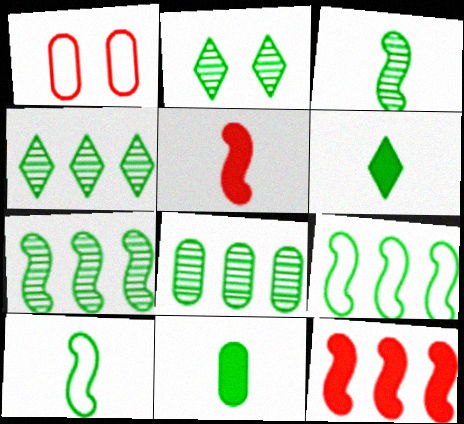[[2, 3, 8], 
[2, 9, 11], 
[4, 7, 8]]